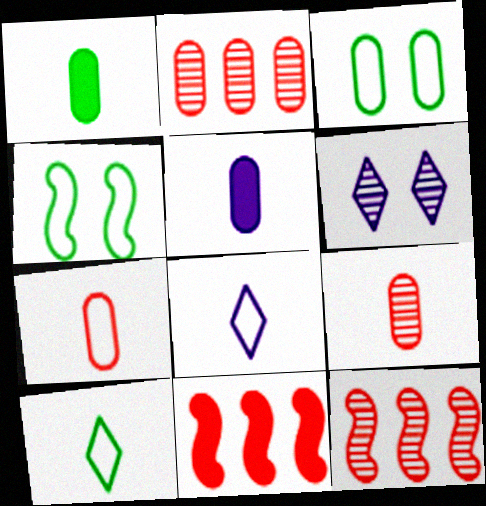[[2, 3, 5]]